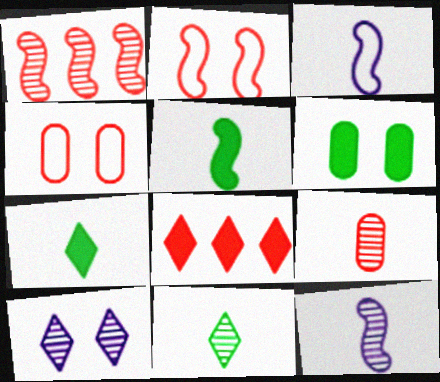[[2, 6, 10], 
[2, 8, 9], 
[3, 7, 9], 
[9, 11, 12]]